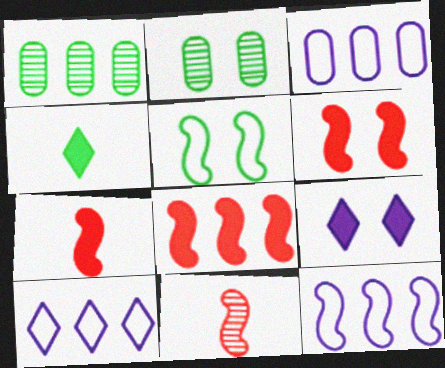[[1, 4, 5], 
[1, 8, 10], 
[2, 7, 10], 
[3, 10, 12], 
[6, 7, 8]]